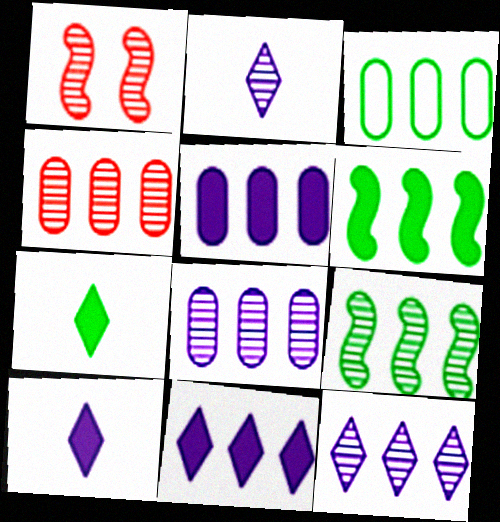[[1, 3, 10], 
[3, 4, 5], 
[4, 9, 12]]